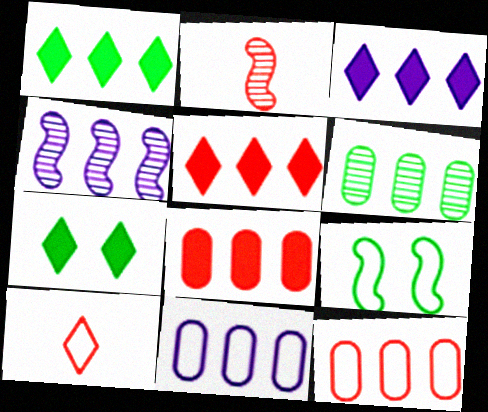[[1, 3, 5], 
[1, 4, 12], 
[2, 7, 11], 
[3, 4, 11], 
[6, 8, 11], 
[9, 10, 11]]